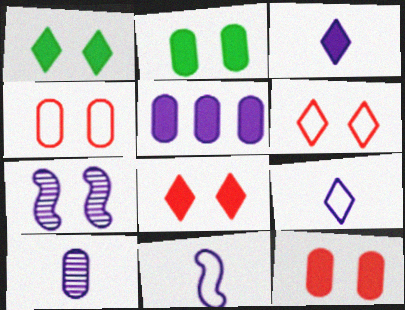[[1, 4, 7], 
[2, 6, 7], 
[3, 10, 11], 
[5, 7, 9]]